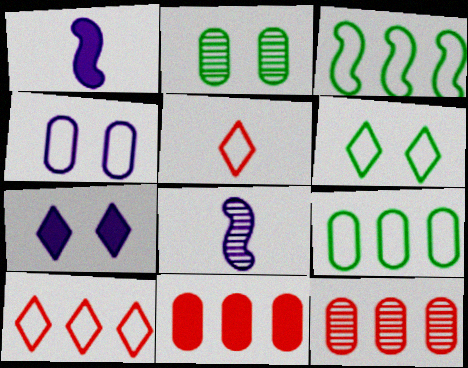[[1, 2, 10], 
[1, 6, 12], 
[3, 4, 5], 
[6, 8, 11]]